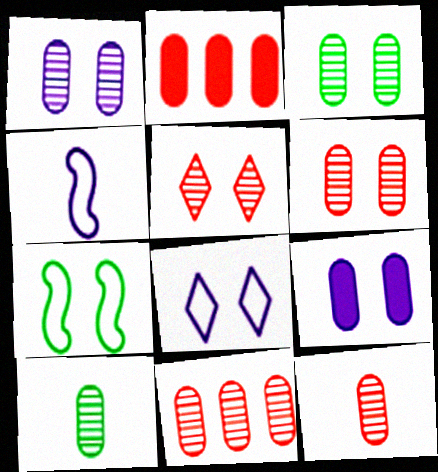[[1, 3, 6], 
[1, 10, 11], 
[5, 7, 9], 
[6, 11, 12]]